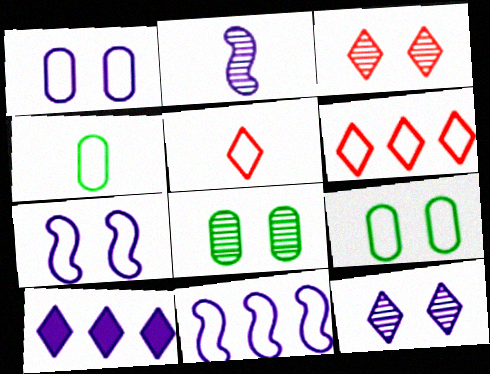[[1, 2, 10], 
[4, 6, 7], 
[5, 9, 11]]